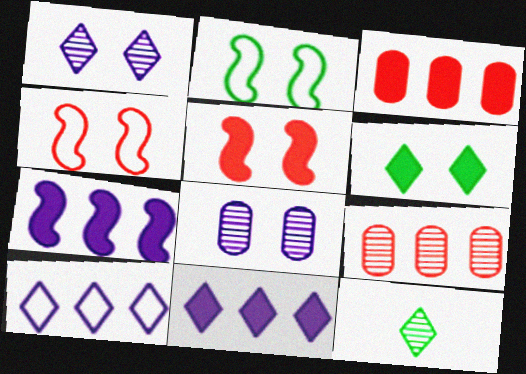[[4, 6, 8]]